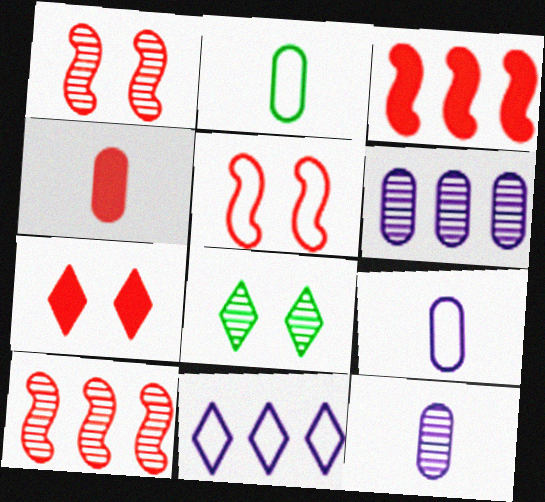[[2, 4, 12], 
[2, 5, 11], 
[3, 4, 7], 
[3, 8, 9], 
[8, 10, 12]]